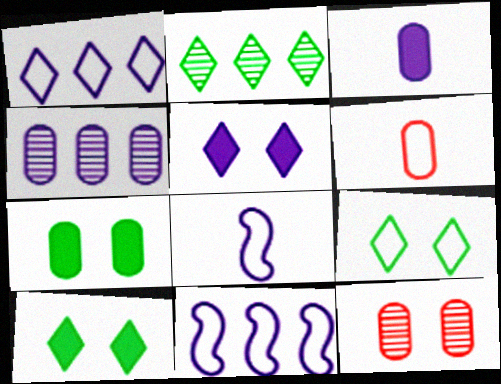[[4, 5, 8], 
[4, 6, 7], 
[6, 9, 11]]